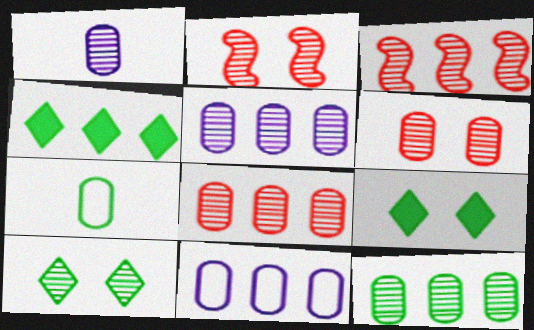[[1, 3, 10], 
[1, 6, 12], 
[3, 4, 11], 
[5, 8, 12]]